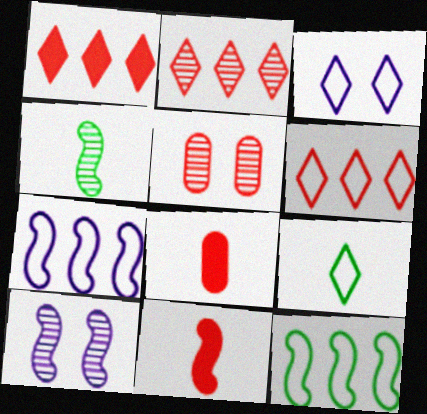[[1, 2, 6], 
[3, 6, 9], 
[5, 6, 11], 
[10, 11, 12]]